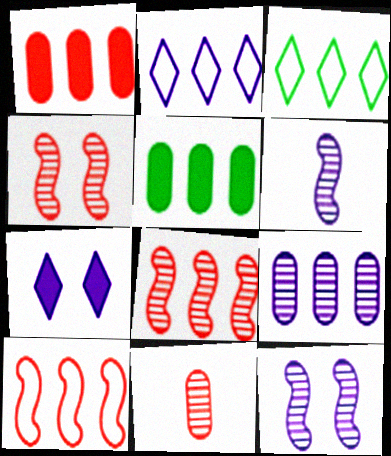[[2, 5, 8]]